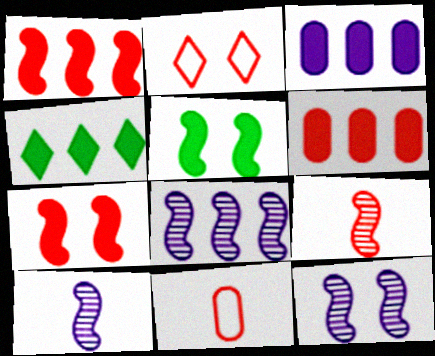[[1, 3, 4], 
[2, 6, 9], 
[4, 11, 12], 
[8, 10, 12]]